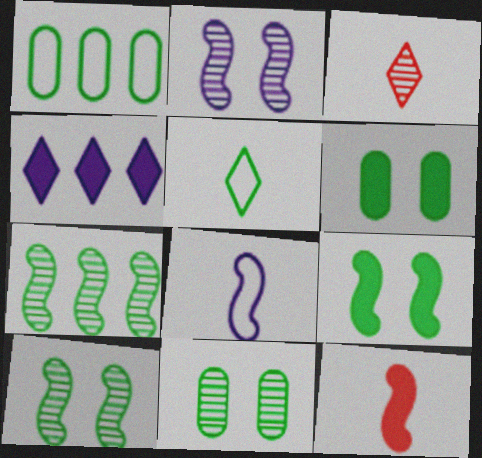[[4, 6, 12], 
[5, 6, 7]]